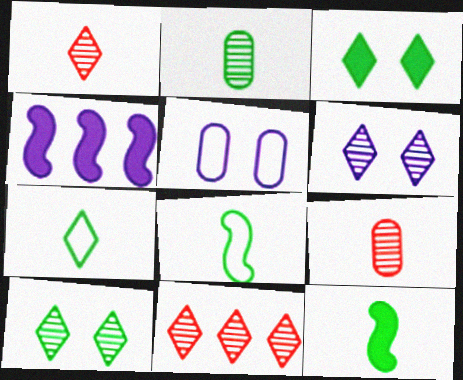[[2, 7, 12], 
[5, 11, 12]]